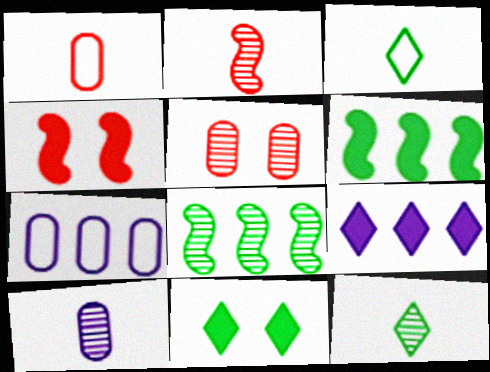[[2, 7, 11], 
[2, 10, 12], 
[4, 7, 12]]